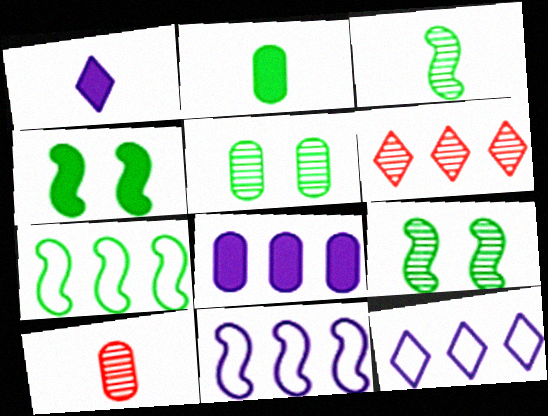[[3, 4, 7], 
[4, 10, 12], 
[6, 7, 8]]